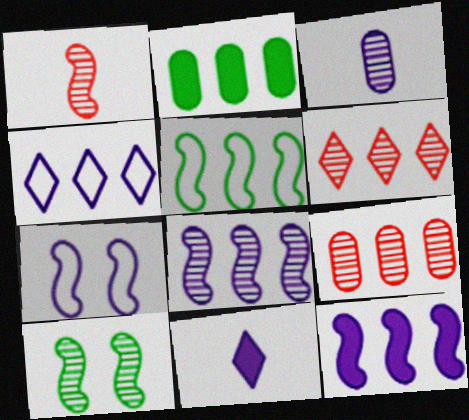[[1, 8, 10], 
[3, 6, 10]]